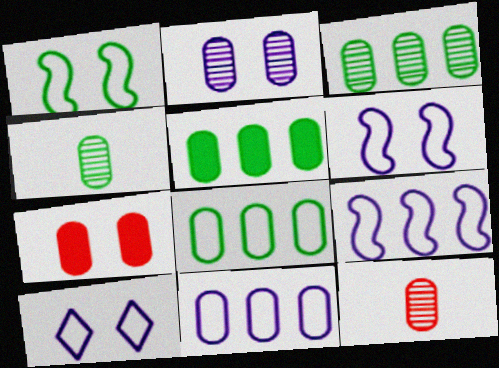[[2, 3, 12], 
[3, 5, 8], 
[4, 7, 11]]